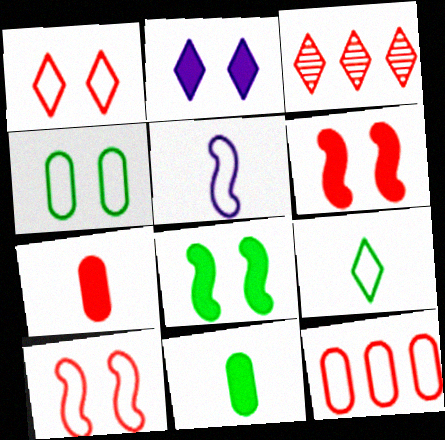[[2, 3, 9], 
[3, 7, 10]]